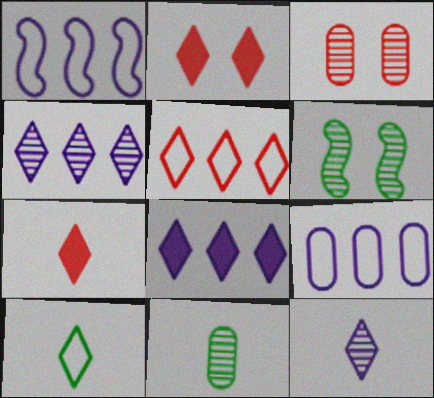[[1, 2, 11], 
[2, 4, 10], 
[6, 7, 9], 
[7, 10, 12]]